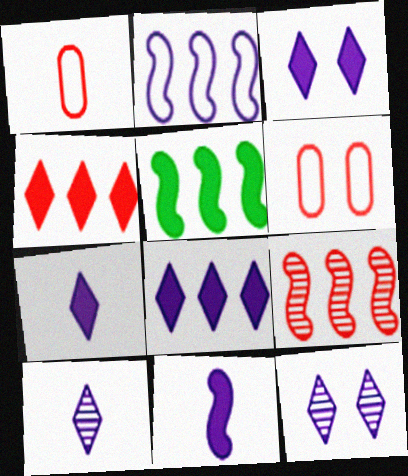[[1, 5, 12], 
[2, 5, 9], 
[3, 7, 8], 
[5, 6, 10]]